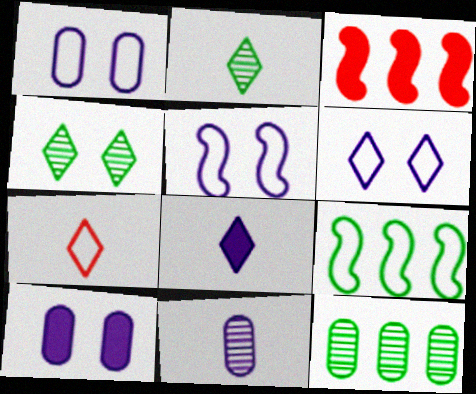[[1, 2, 3], 
[1, 5, 6], 
[1, 7, 9], 
[2, 7, 8]]